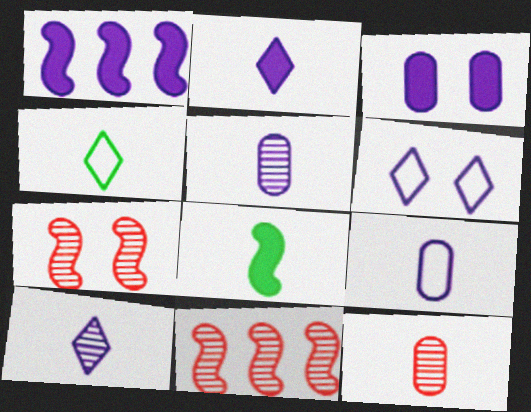[[1, 2, 3], 
[1, 5, 6], 
[3, 4, 11]]